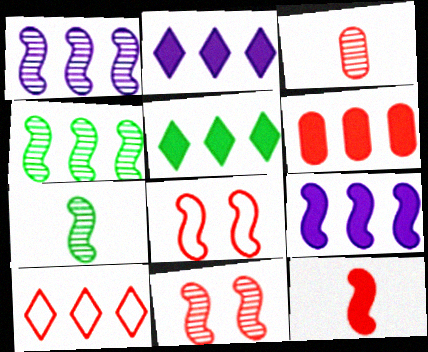[[1, 7, 11], 
[5, 6, 9], 
[7, 8, 9]]